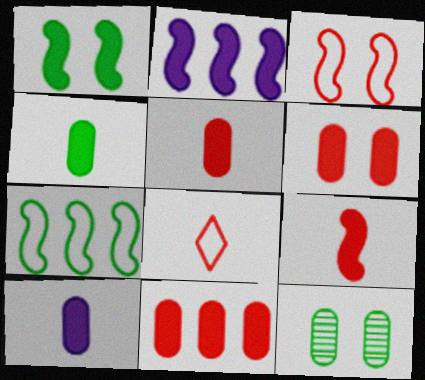[[1, 2, 9], 
[2, 8, 12], 
[4, 5, 10], 
[5, 6, 11]]